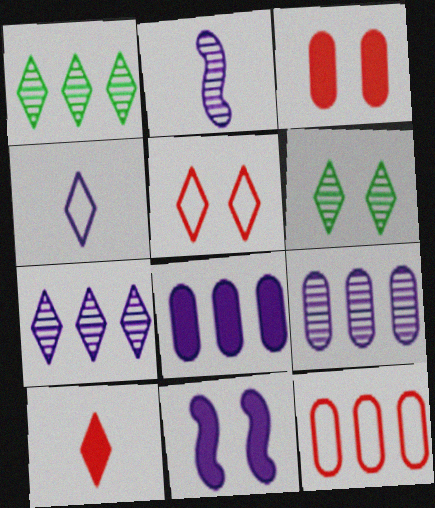[[4, 9, 11]]